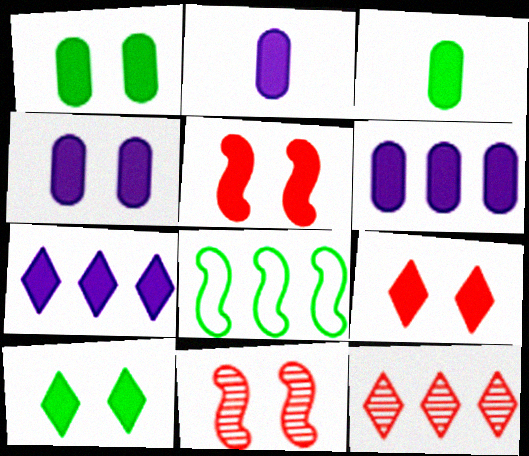[[2, 4, 6], 
[3, 5, 7], 
[4, 5, 10], 
[6, 8, 12]]